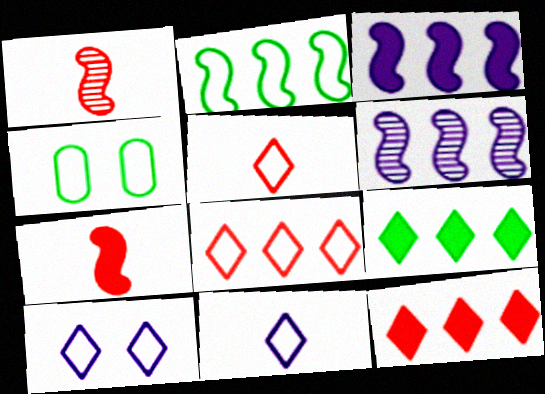[]